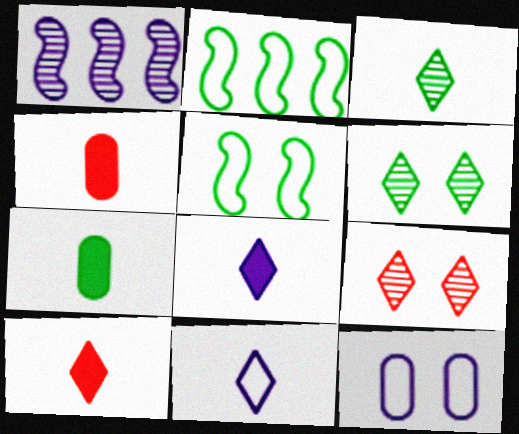[[1, 8, 12], 
[2, 6, 7], 
[3, 10, 11]]